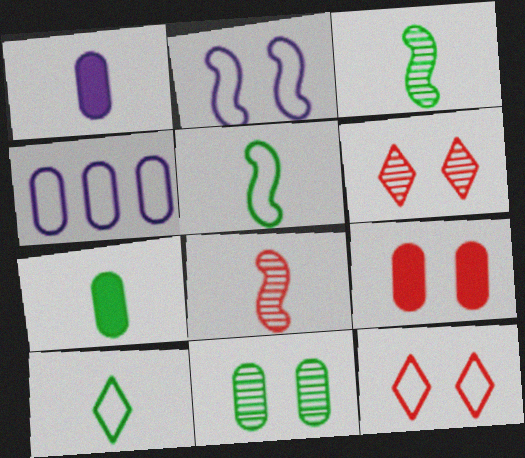[[1, 8, 10], 
[3, 7, 10], 
[4, 5, 12]]